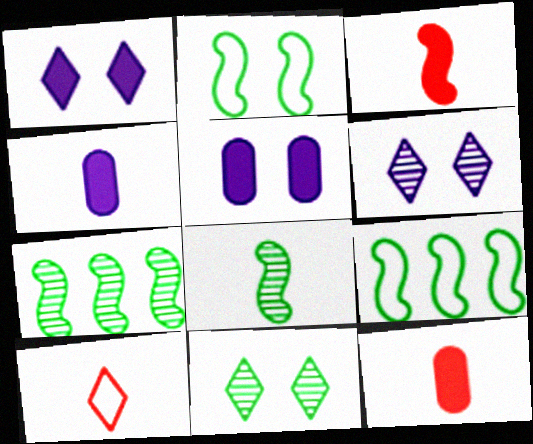[[4, 8, 10], 
[5, 7, 10], 
[6, 9, 12]]